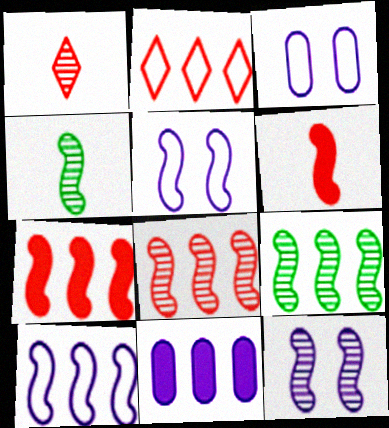[[2, 9, 11], 
[4, 5, 7], 
[4, 8, 12], 
[5, 6, 9], 
[7, 9, 10]]